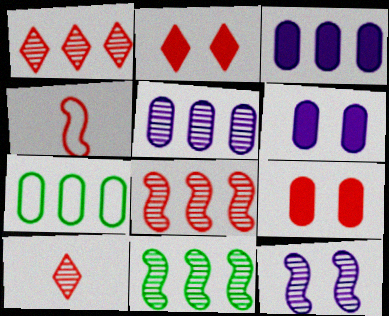[[1, 4, 9], 
[1, 5, 11]]